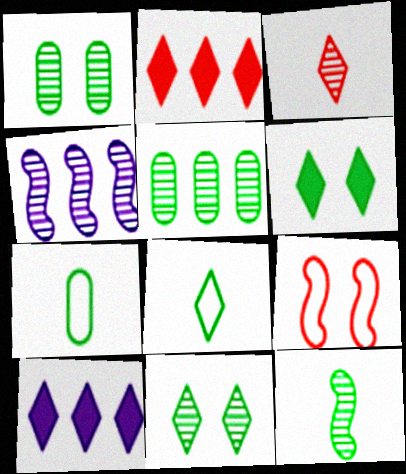[[1, 3, 4], 
[5, 11, 12]]